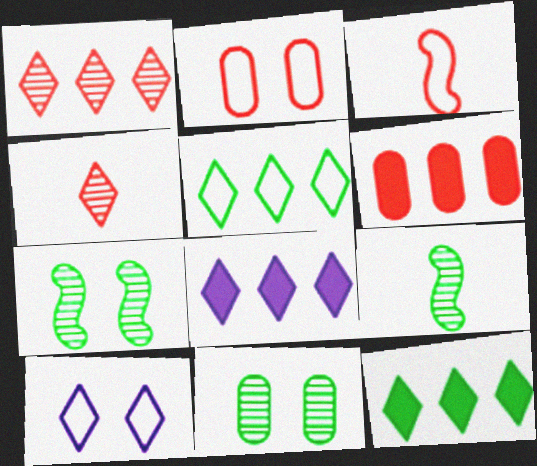[[1, 5, 8], 
[2, 8, 9], 
[3, 8, 11], 
[4, 10, 12], 
[6, 9, 10]]